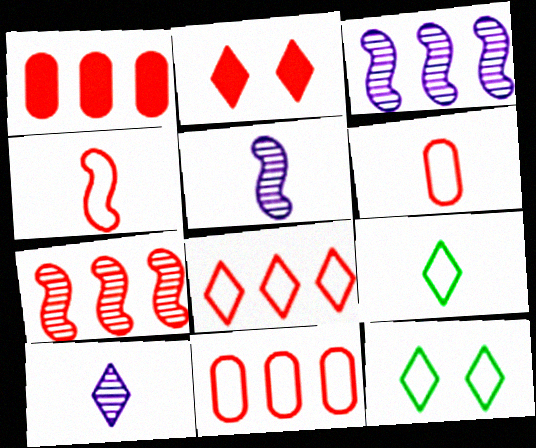[[1, 5, 12], 
[1, 7, 8], 
[2, 6, 7]]